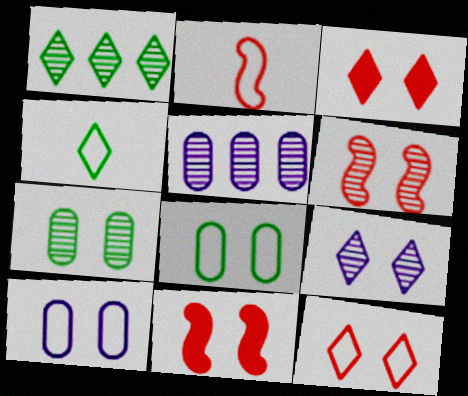[[4, 5, 11], 
[6, 7, 9], 
[8, 9, 11]]